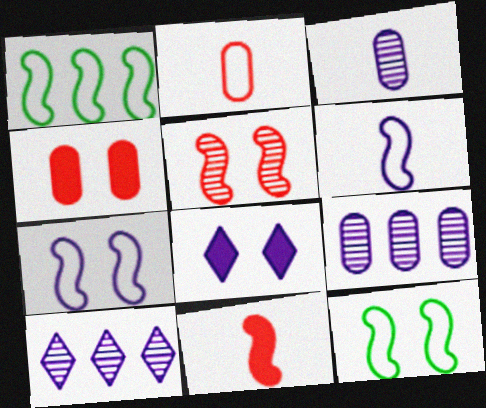[[6, 8, 9]]